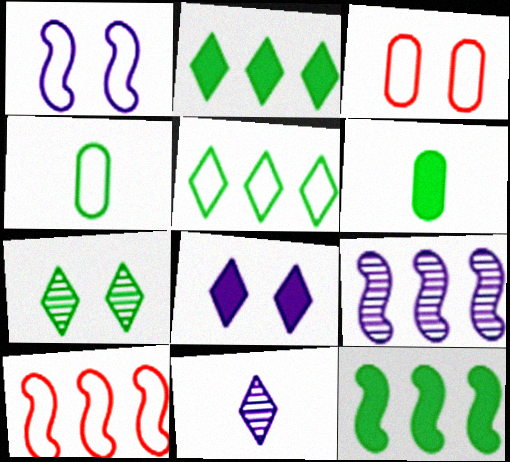[[3, 11, 12], 
[4, 7, 12], 
[9, 10, 12]]